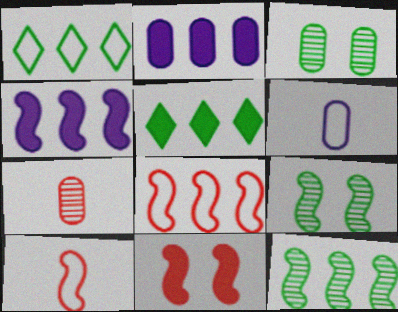[[4, 8, 12], 
[4, 9, 10]]